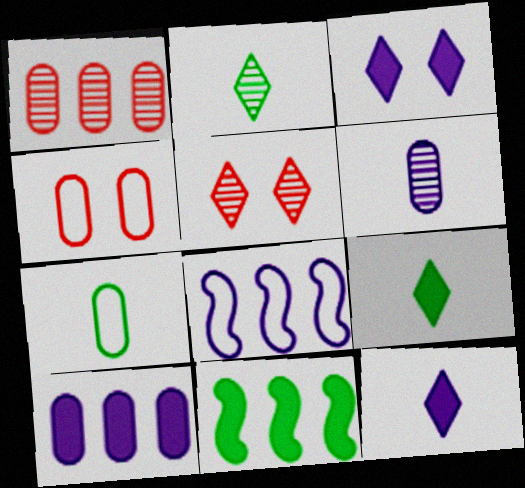[[3, 6, 8]]